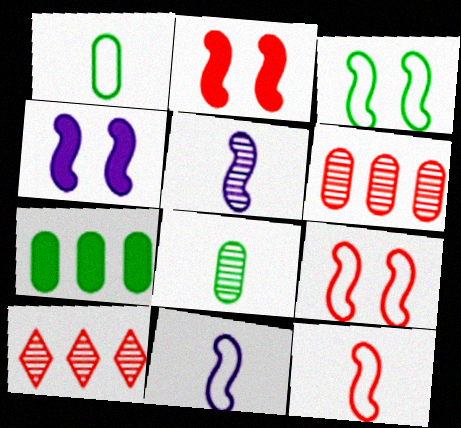[[1, 4, 10]]